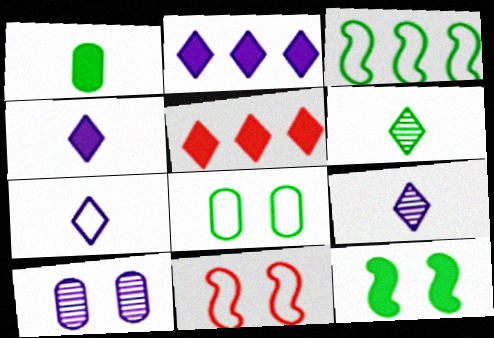[[4, 7, 9]]